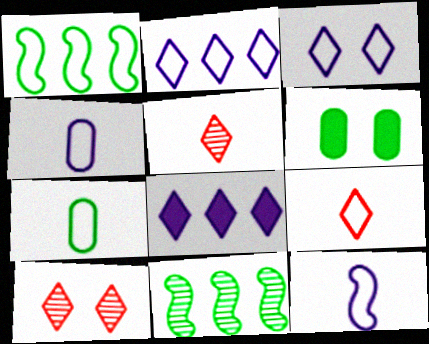[[7, 9, 12]]